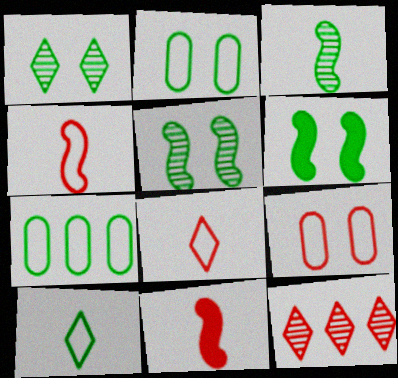[[1, 2, 6], 
[9, 11, 12]]